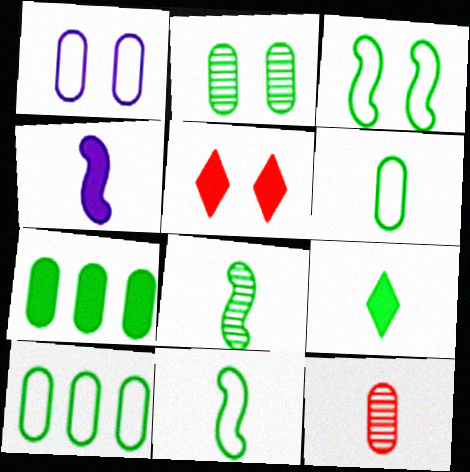[[1, 7, 12], 
[2, 6, 7], 
[4, 5, 7], 
[6, 8, 9]]